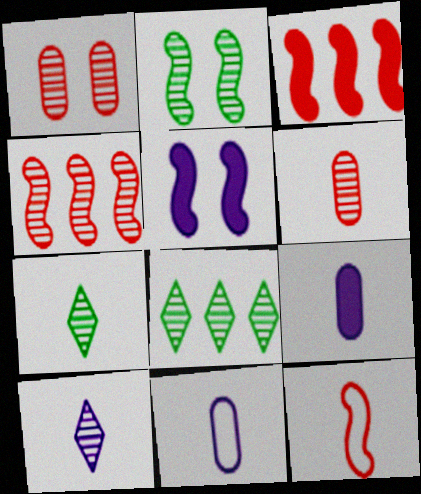[[7, 9, 12]]